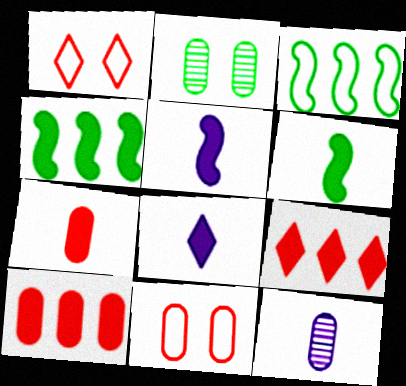[[1, 4, 12], 
[6, 7, 8]]